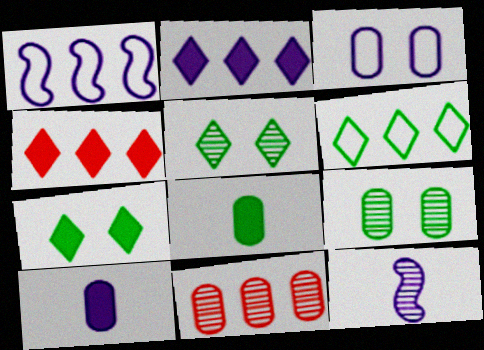[[2, 3, 12], 
[3, 8, 11], 
[5, 11, 12]]